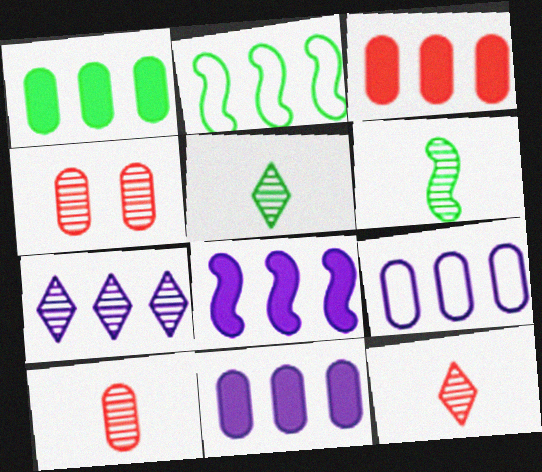[[1, 3, 11], 
[2, 3, 7], 
[4, 6, 7], 
[7, 8, 9]]